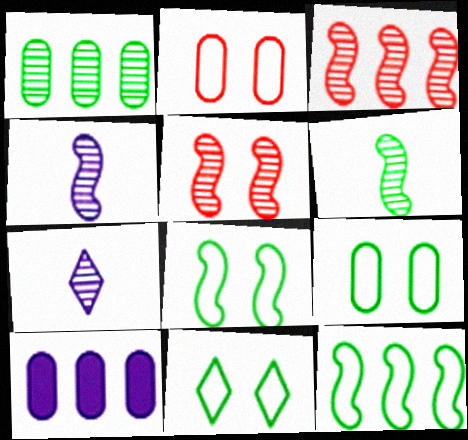[[1, 5, 7], 
[8, 9, 11]]